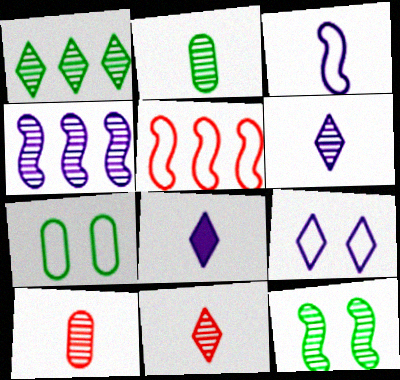[[1, 2, 12]]